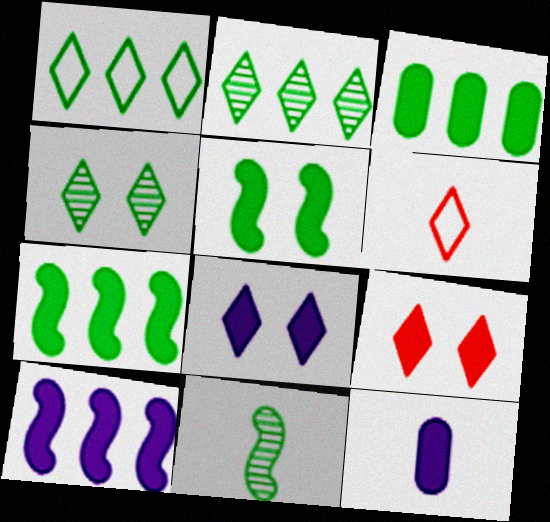[[2, 6, 8], 
[6, 11, 12], 
[7, 9, 12], 
[8, 10, 12]]